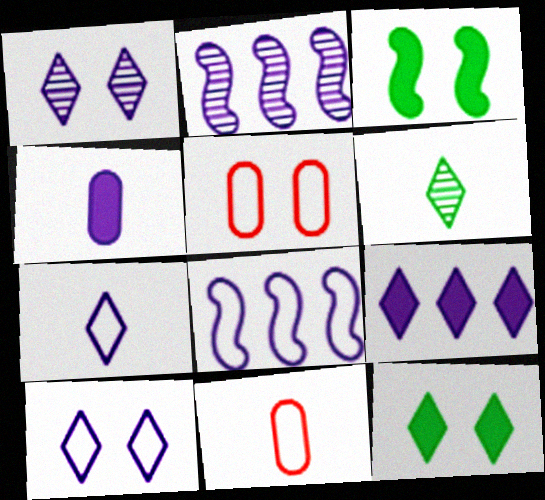[[1, 3, 5], 
[1, 4, 8], 
[1, 7, 9], 
[2, 4, 10], 
[2, 11, 12]]